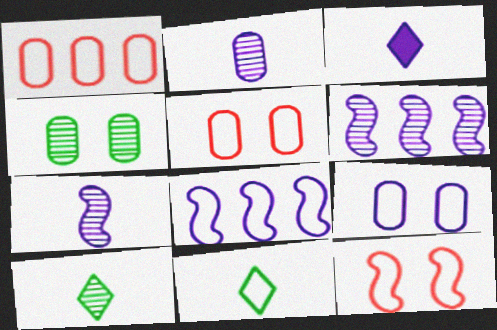[[3, 6, 9], 
[5, 8, 11]]